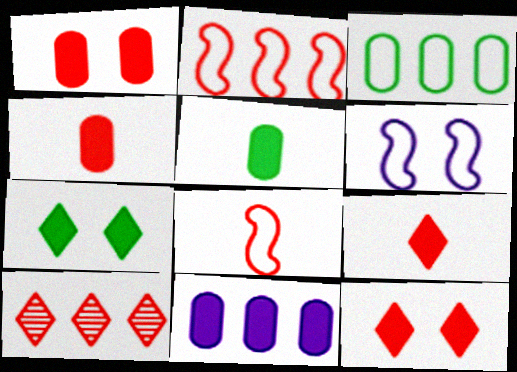[[1, 5, 11], 
[1, 8, 10], 
[5, 6, 10]]